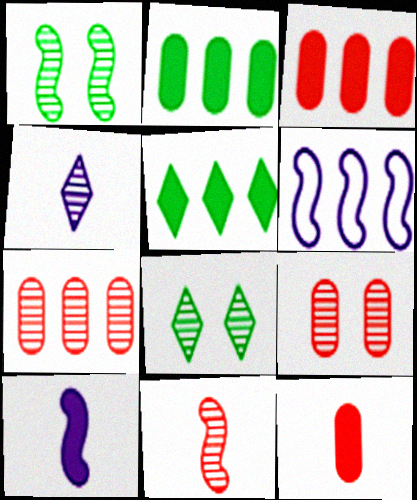[[1, 4, 7], 
[5, 6, 7], 
[6, 8, 12]]